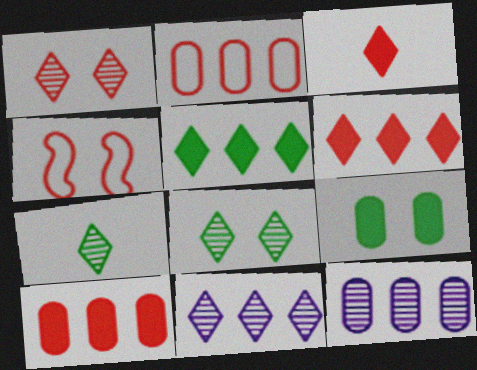[[1, 7, 11]]